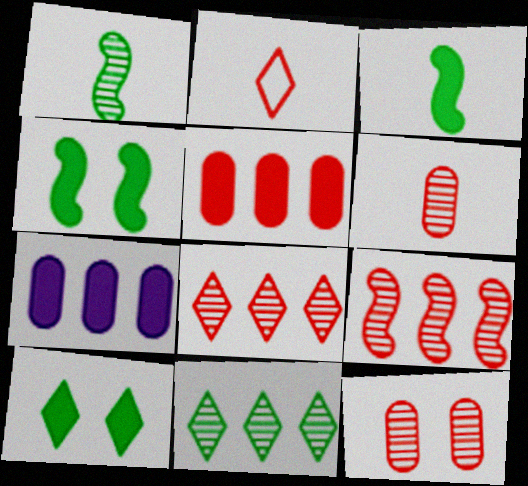[]